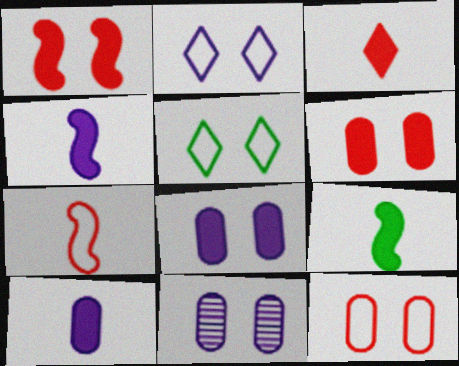[[1, 5, 11], 
[3, 9, 10]]